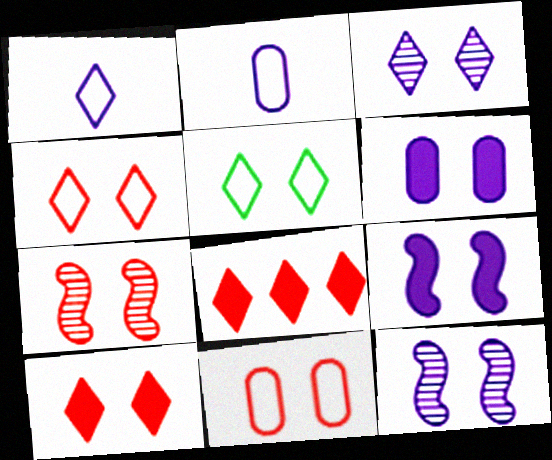[[3, 5, 10], 
[5, 6, 7], 
[7, 10, 11]]